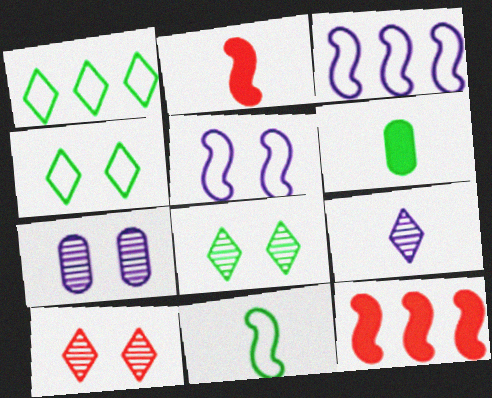[[1, 2, 7], 
[3, 6, 10]]